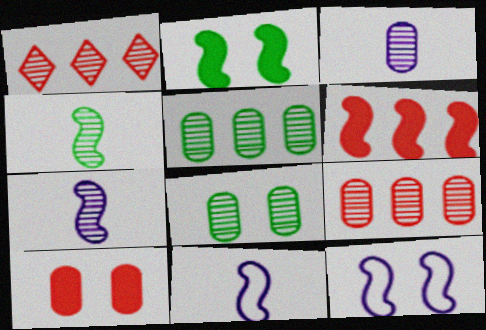[[1, 7, 8], 
[3, 8, 9], 
[4, 6, 12]]